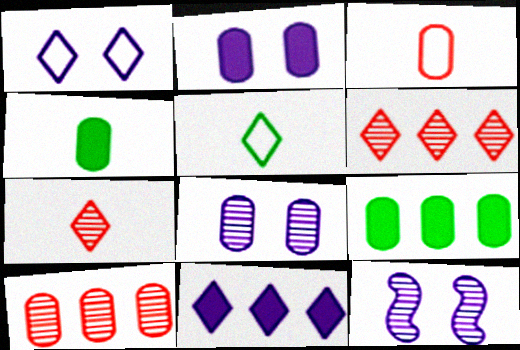[[1, 2, 12], 
[3, 8, 9]]